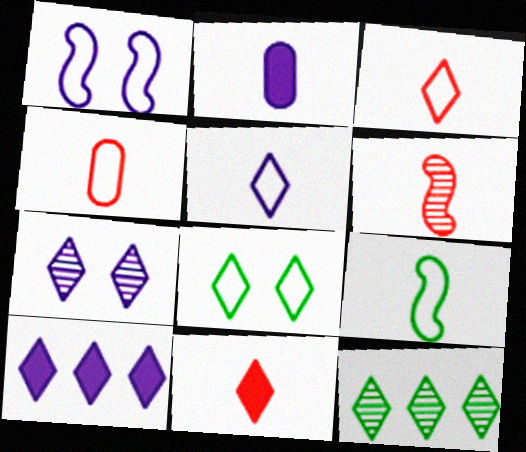[[4, 5, 9], 
[4, 6, 11], 
[5, 7, 10]]